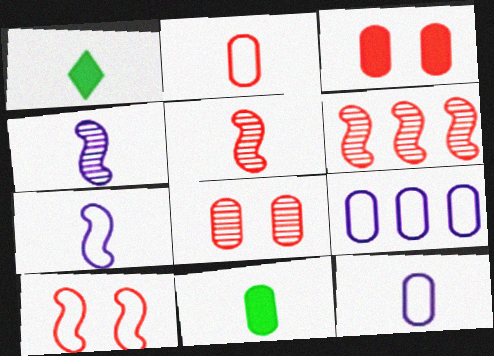[[1, 2, 4], 
[1, 5, 12], 
[8, 9, 11]]